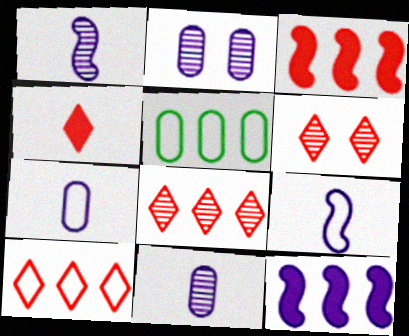[[4, 6, 10], 
[5, 8, 12]]